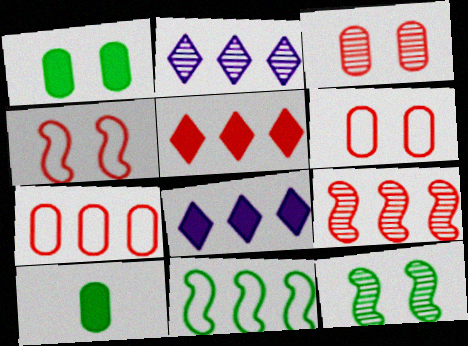[[2, 4, 10], 
[5, 7, 9]]